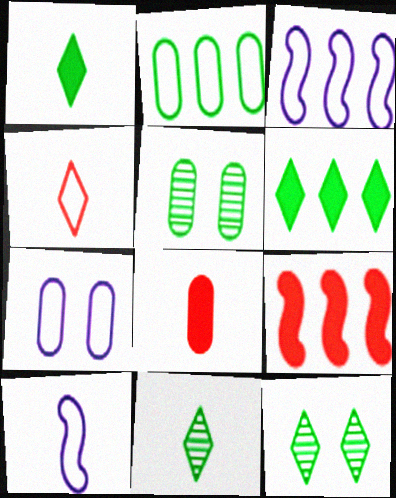[[3, 8, 12], 
[7, 9, 11], 
[8, 10, 11]]